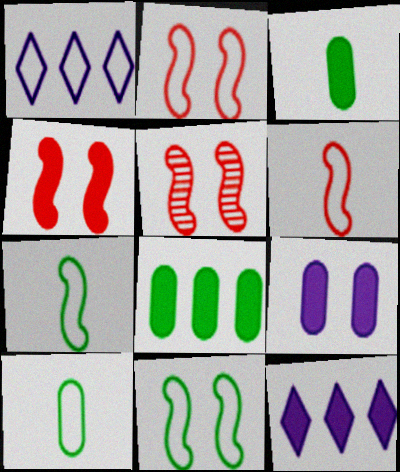[[1, 2, 10], 
[1, 3, 5], 
[2, 4, 5], 
[3, 4, 12], 
[5, 10, 12]]